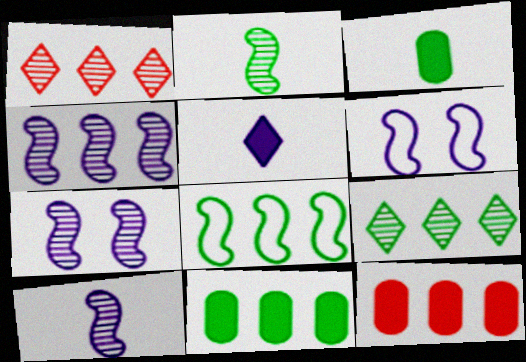[[1, 3, 6], 
[4, 7, 10], 
[8, 9, 11]]